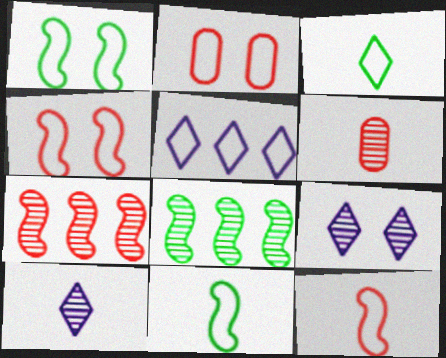[[2, 5, 11], 
[6, 8, 9]]